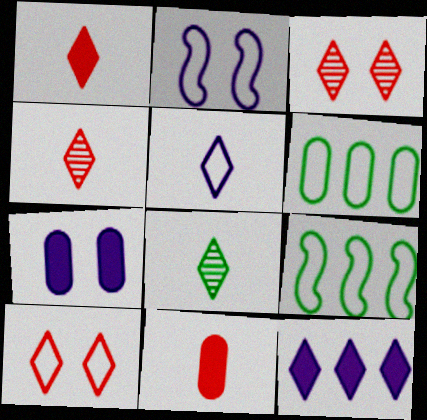[[1, 5, 8], 
[4, 7, 9], 
[8, 10, 12]]